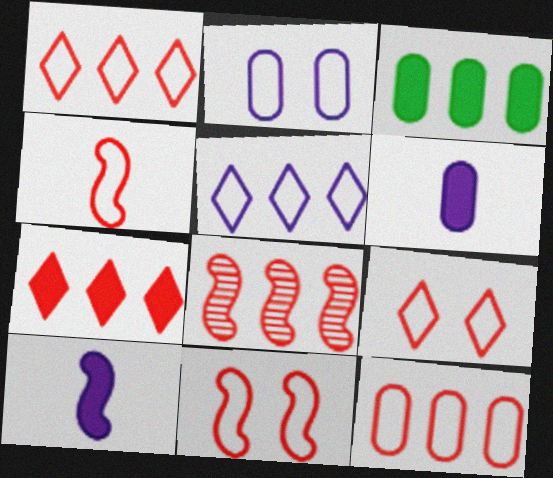[[3, 5, 8], 
[4, 9, 12], 
[7, 8, 12]]